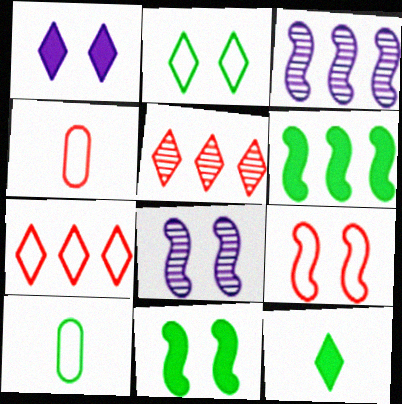[[4, 7, 9], 
[8, 9, 11]]